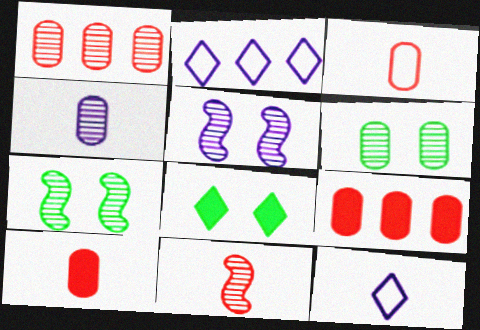[[1, 4, 6], 
[2, 7, 10], 
[7, 9, 12]]